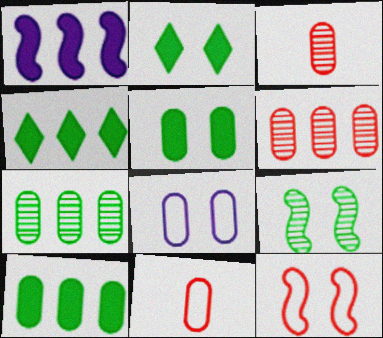[[3, 8, 10]]